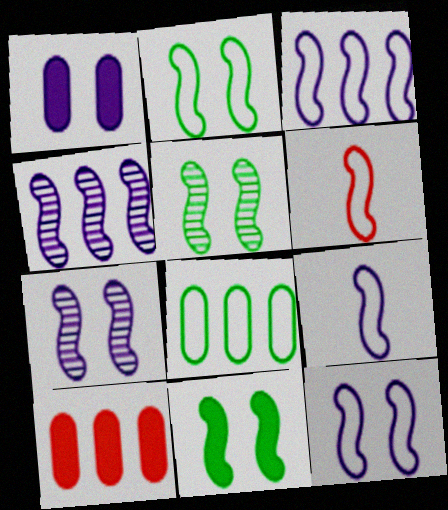[[2, 3, 6], 
[2, 5, 11], 
[3, 9, 12], 
[4, 6, 11]]